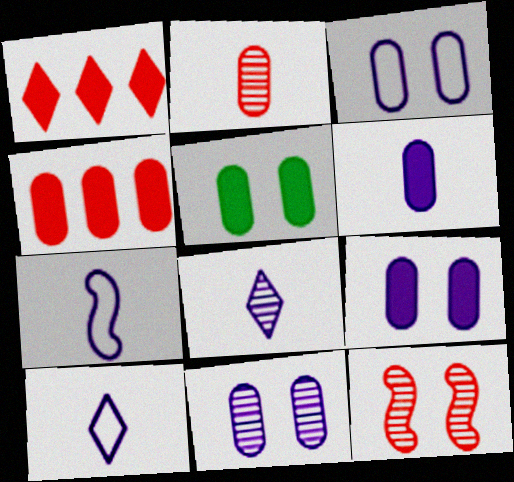[[3, 9, 11], 
[4, 5, 6], 
[6, 7, 8]]